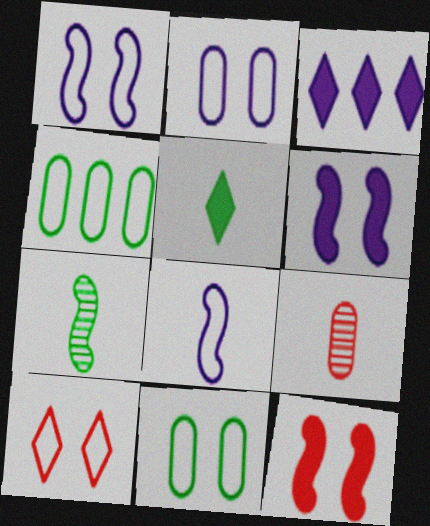[[1, 10, 11], 
[4, 8, 10], 
[5, 8, 9]]